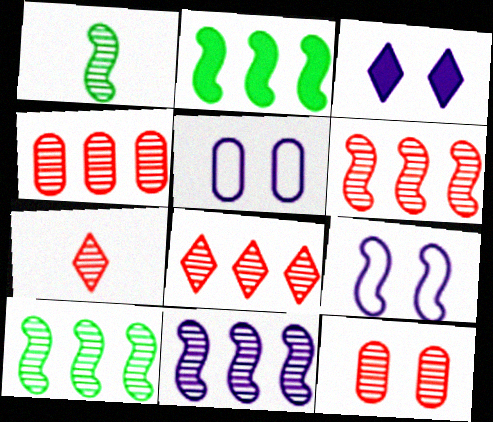[[2, 5, 7], 
[4, 6, 8], 
[6, 7, 12], 
[6, 10, 11]]